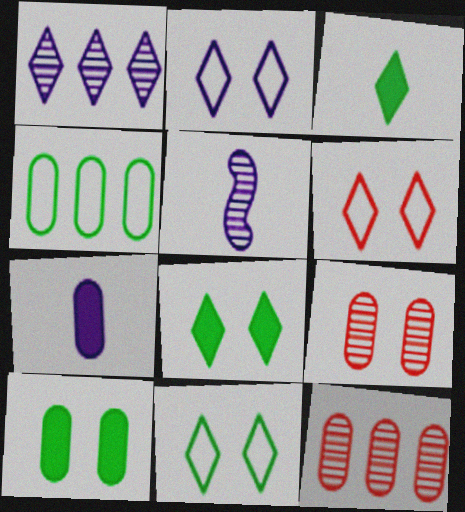[[1, 3, 6], 
[2, 6, 11], 
[4, 7, 9]]